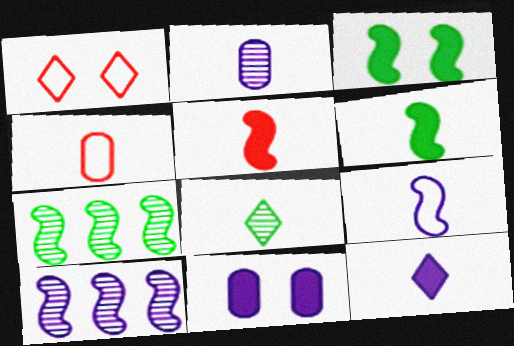[[2, 9, 12]]